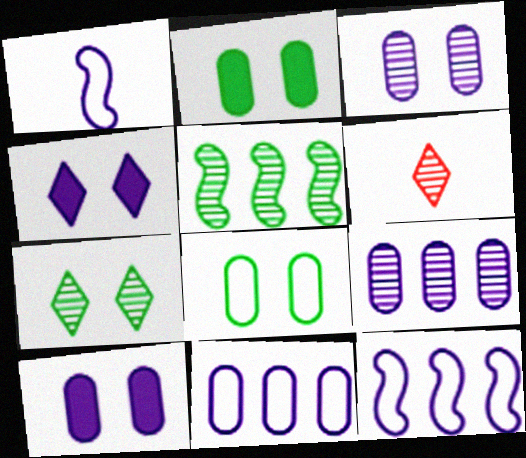[[1, 4, 9], 
[2, 6, 12], 
[3, 5, 6]]